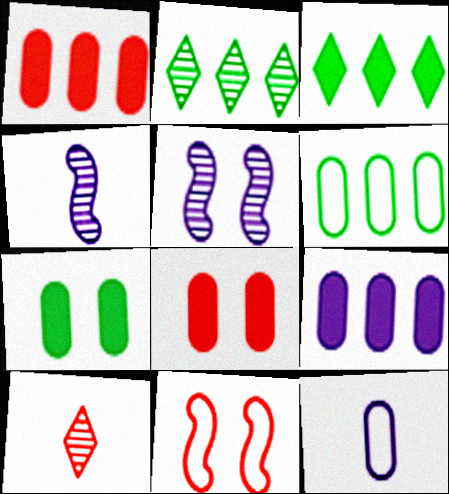[[1, 10, 11]]